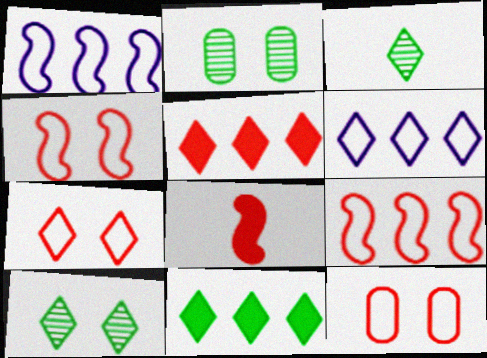[[2, 6, 8], 
[4, 7, 12]]